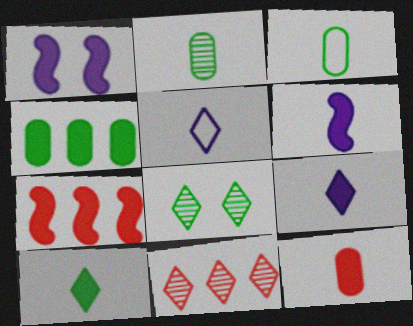[[1, 3, 11], 
[6, 10, 12]]